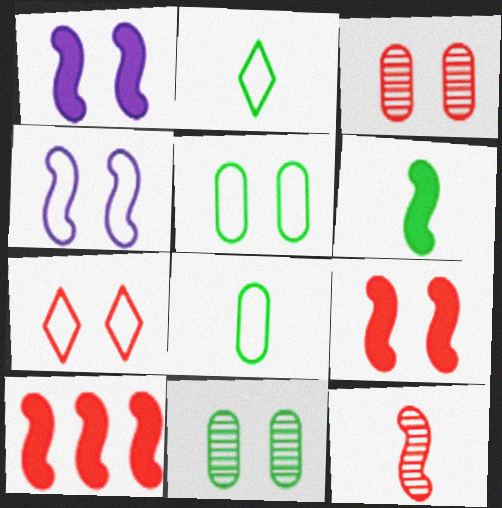[[1, 6, 10], 
[1, 7, 11], 
[3, 7, 9], 
[4, 5, 7]]